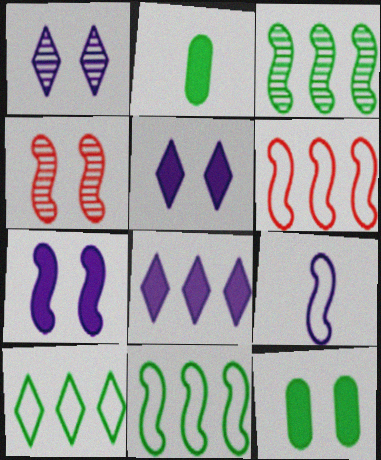[[1, 2, 6]]